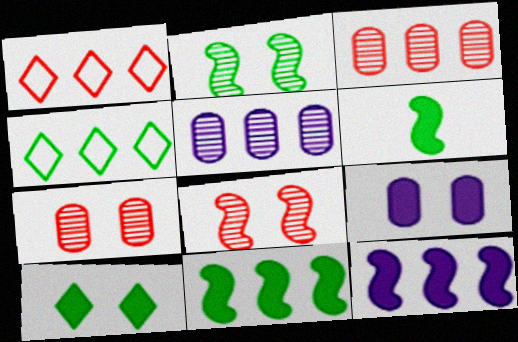[[1, 5, 11], 
[3, 4, 12]]